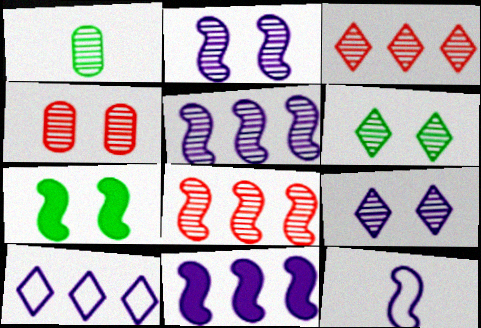[[1, 2, 3], 
[1, 8, 9], 
[2, 4, 6], 
[2, 11, 12], 
[7, 8, 12]]